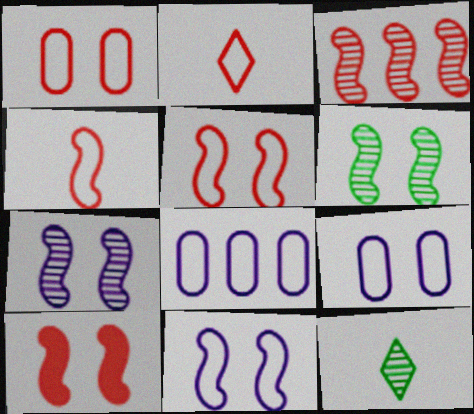[[3, 4, 10], 
[6, 10, 11], 
[8, 10, 12]]